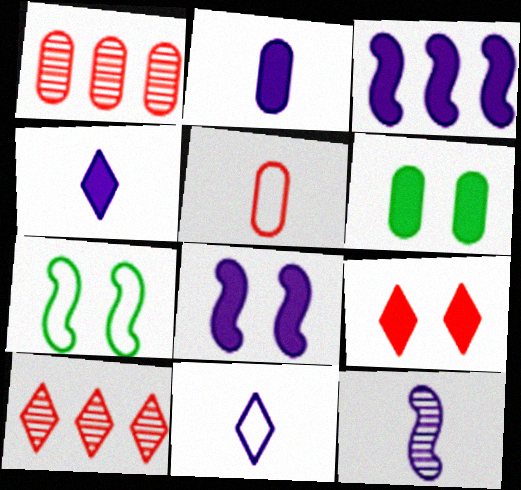[[1, 4, 7], 
[2, 7, 10], 
[2, 11, 12], 
[6, 8, 9]]